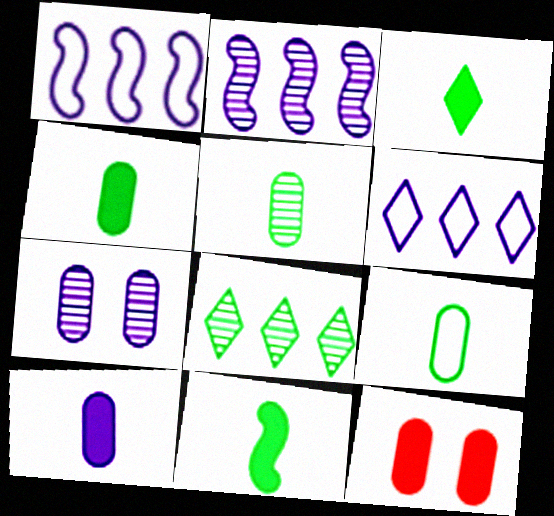[[3, 4, 11], 
[4, 5, 9]]